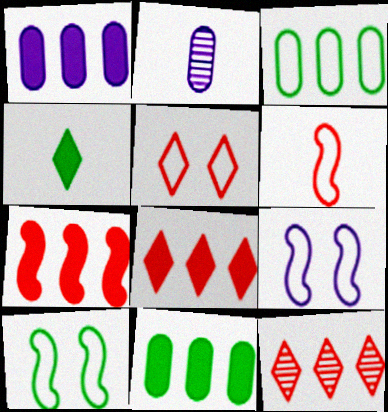[[2, 4, 6], 
[2, 8, 10]]